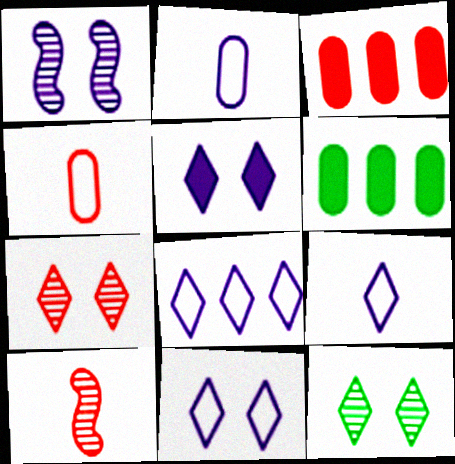[[6, 10, 11], 
[8, 9, 11]]